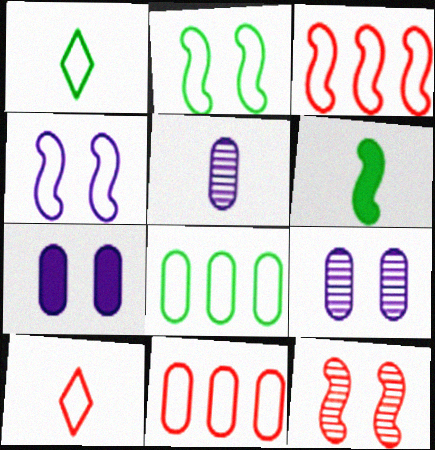[[1, 2, 8], 
[1, 4, 11], 
[4, 8, 10], 
[5, 6, 10]]